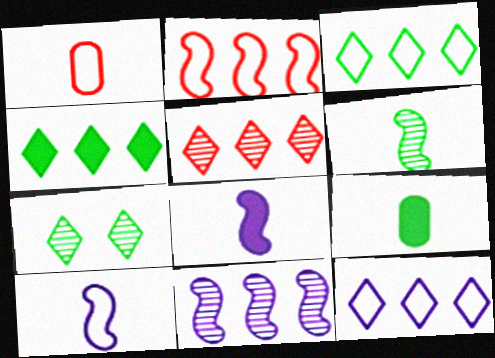[[4, 5, 12]]